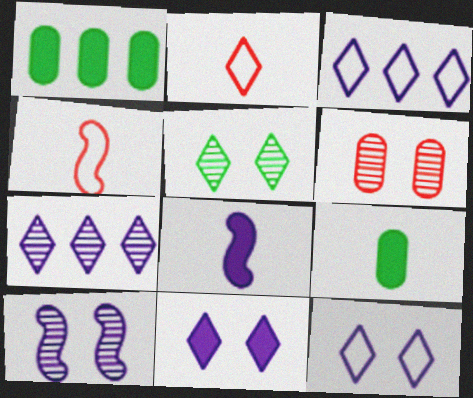[[1, 2, 10], 
[5, 6, 10]]